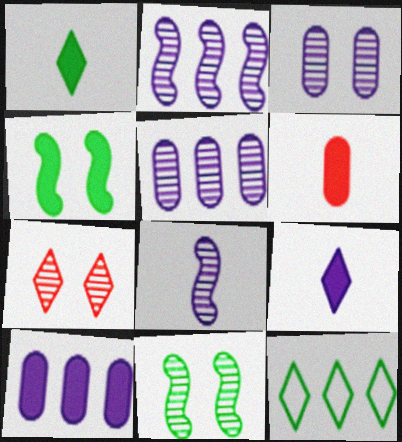[[3, 7, 11], 
[7, 9, 12]]